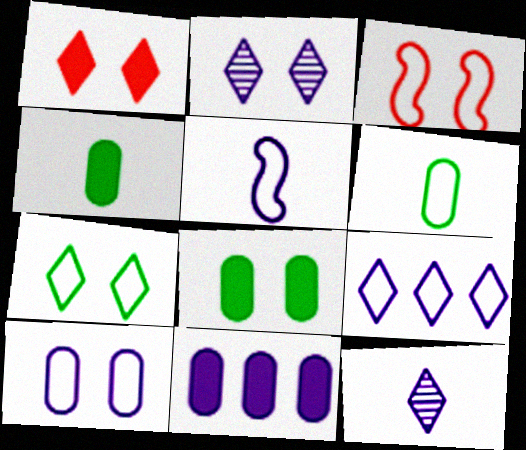[[1, 2, 7], 
[2, 3, 8], 
[2, 5, 11], 
[3, 6, 9], 
[3, 7, 10], 
[5, 9, 10]]